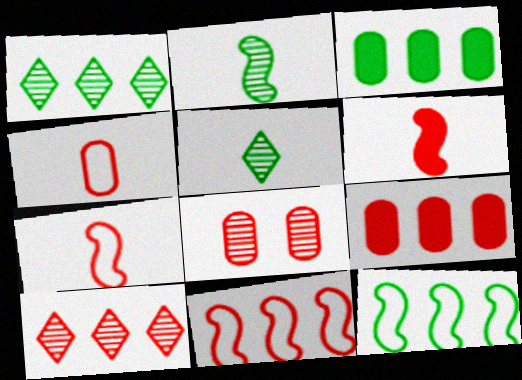[[1, 3, 12], 
[4, 8, 9], 
[9, 10, 11]]